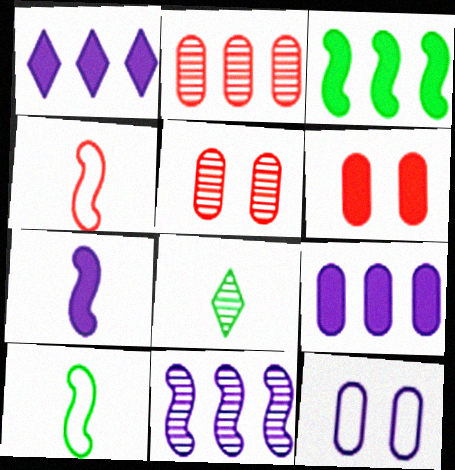[[1, 5, 10], 
[5, 8, 11]]